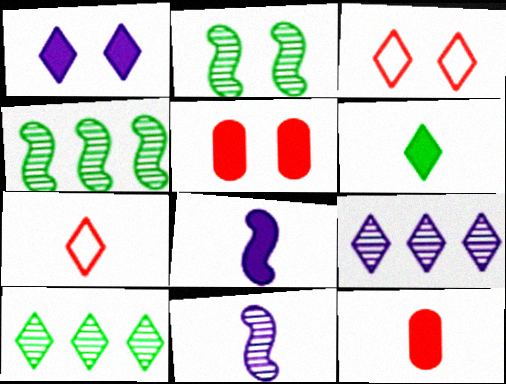[[1, 7, 10], 
[3, 6, 9], 
[6, 8, 12]]